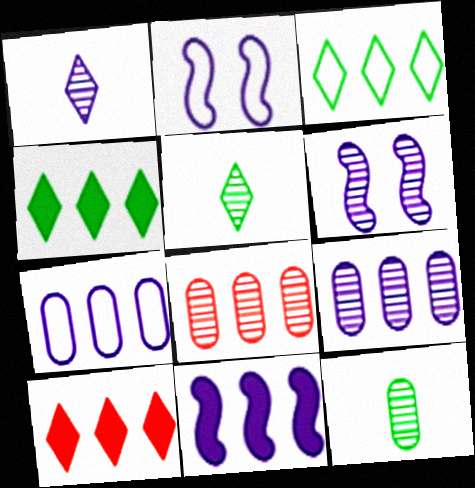[[1, 6, 9], 
[2, 10, 12], 
[3, 8, 11], 
[5, 6, 8]]